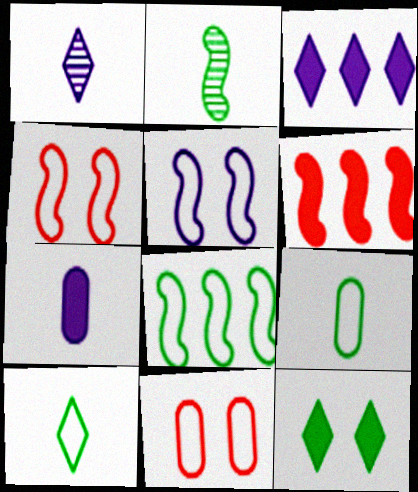[[2, 3, 11], 
[2, 5, 6], 
[6, 7, 12]]